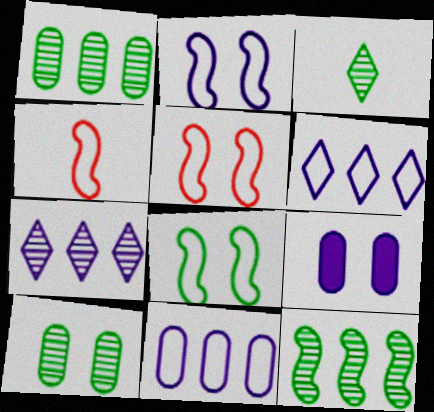[[2, 5, 8], 
[3, 10, 12]]